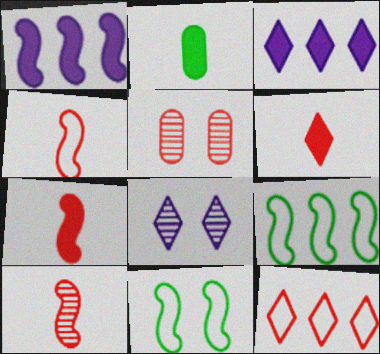[[1, 10, 11], 
[4, 7, 10], 
[5, 7, 12]]